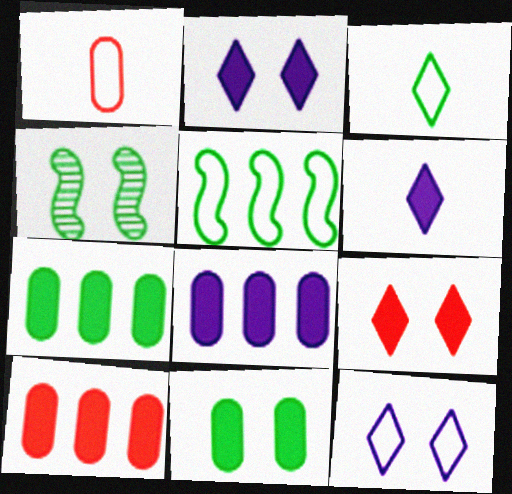[[1, 5, 12], 
[3, 4, 7], 
[7, 8, 10]]